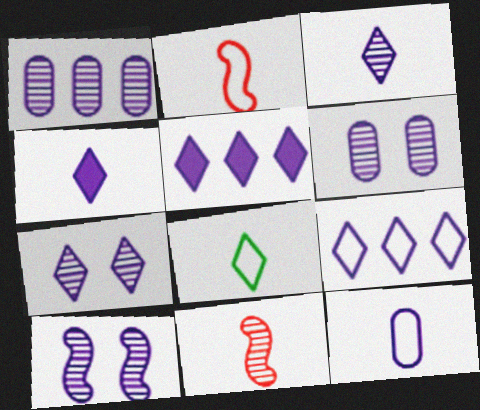[[1, 3, 10], 
[2, 8, 12], 
[4, 7, 9], 
[5, 10, 12], 
[6, 7, 10]]